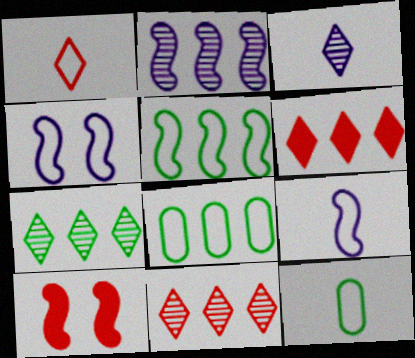[[1, 4, 8], 
[1, 9, 12], 
[2, 6, 8], 
[3, 8, 10]]